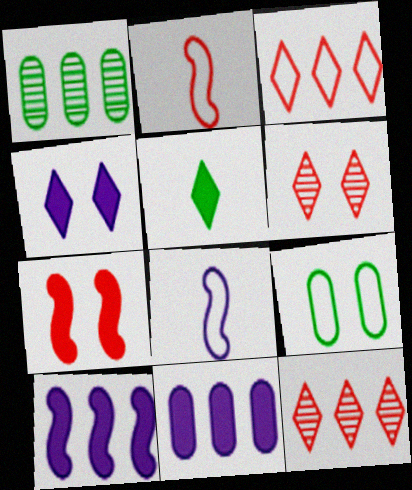[[1, 2, 4], 
[1, 3, 10], 
[3, 8, 9], 
[5, 7, 11]]